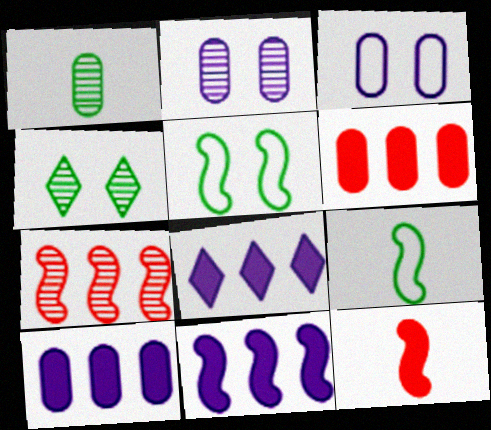[[1, 3, 6], 
[8, 10, 11]]